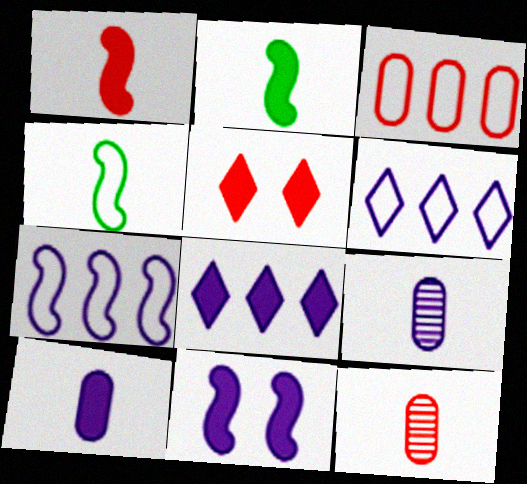[[6, 9, 11], 
[8, 10, 11]]